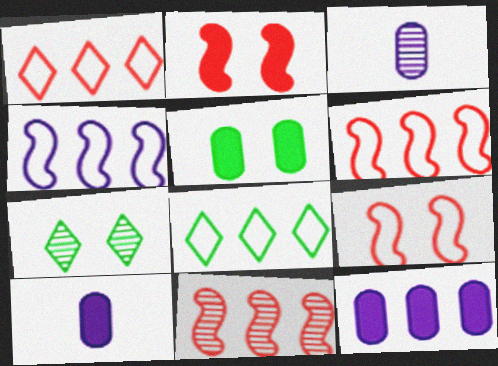[[2, 3, 8], 
[3, 7, 11], 
[6, 7, 10], 
[8, 11, 12]]